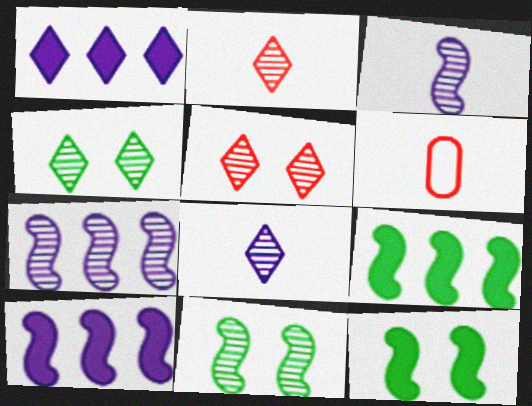[[1, 6, 11], 
[4, 6, 10]]